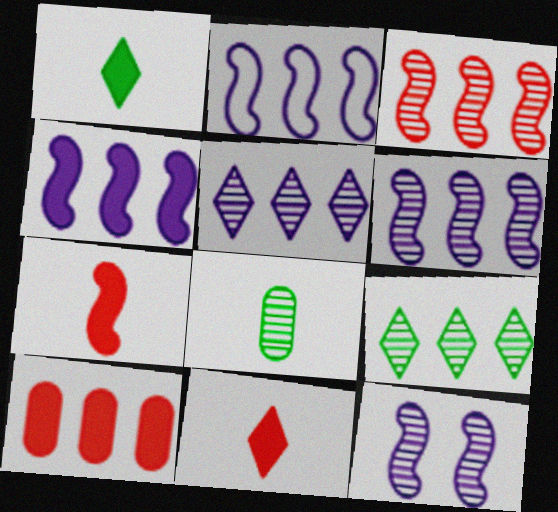[[2, 4, 6], 
[2, 9, 10]]